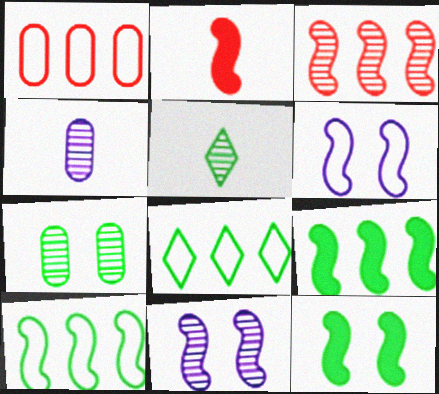[[2, 10, 11]]